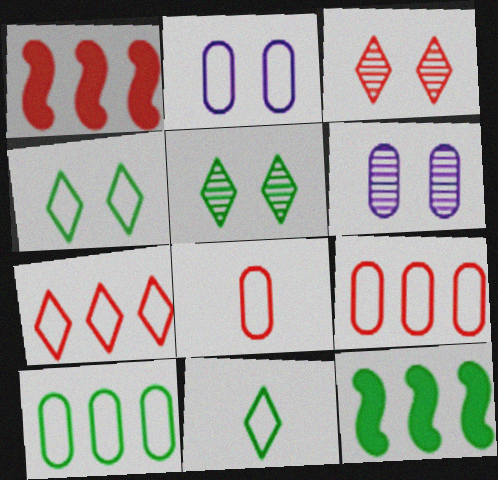[[1, 3, 8], 
[1, 6, 11], 
[2, 8, 10]]